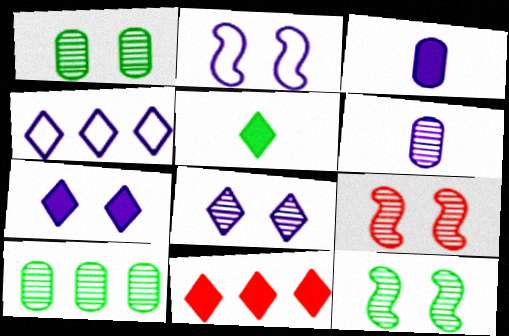[[1, 8, 9], 
[5, 7, 11]]